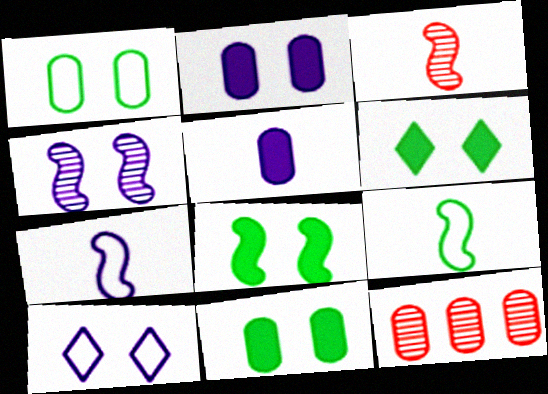[[1, 5, 12], 
[2, 4, 10], 
[6, 7, 12], 
[6, 8, 11]]